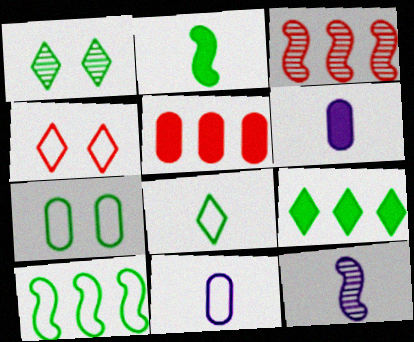[[1, 8, 9], 
[4, 10, 11], 
[7, 8, 10]]